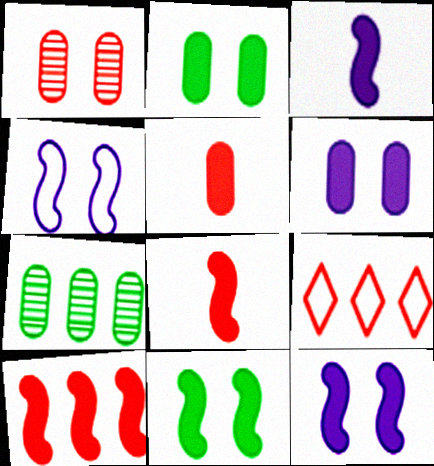[[1, 8, 9], 
[3, 10, 11]]